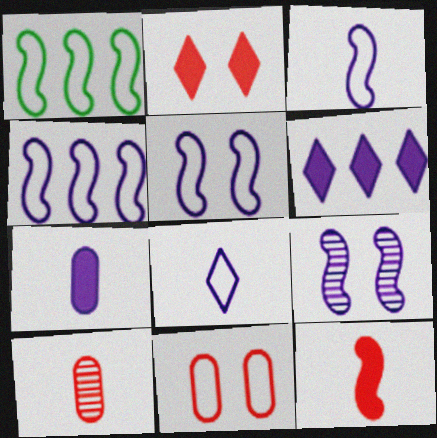[[1, 8, 11], 
[1, 9, 12], 
[3, 4, 5]]